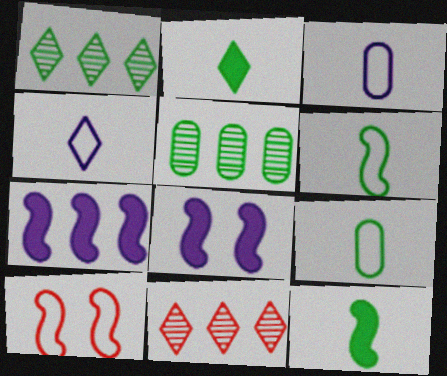[[8, 9, 11]]